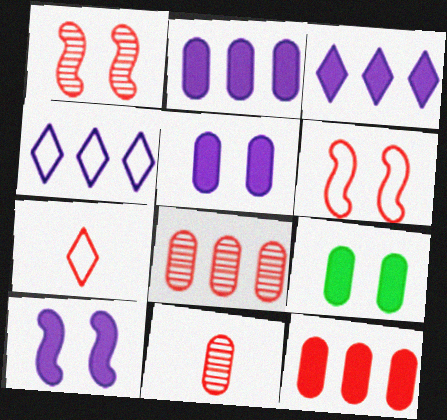[[1, 7, 12]]